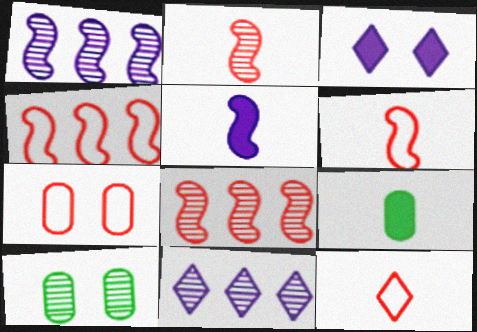[[2, 10, 11], 
[4, 7, 12]]